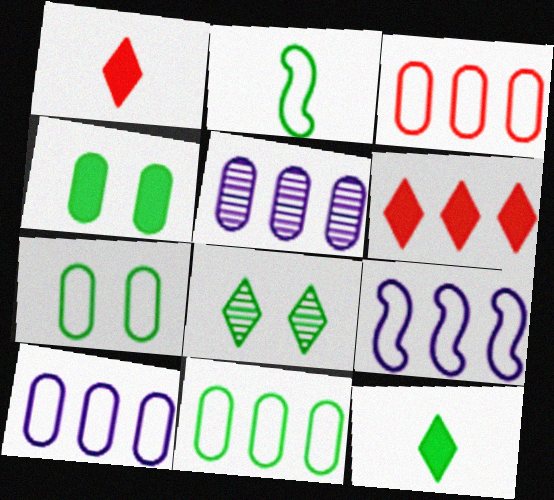[[3, 10, 11]]